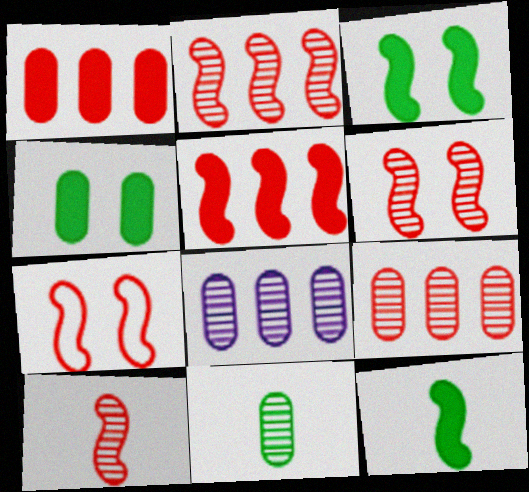[[2, 6, 10], 
[5, 7, 10]]